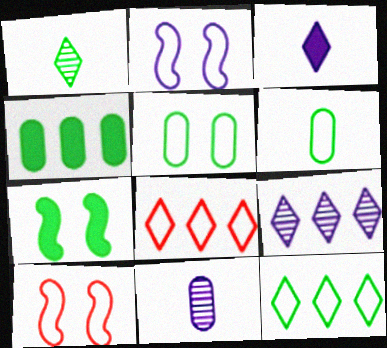[[2, 6, 8], 
[7, 8, 11]]